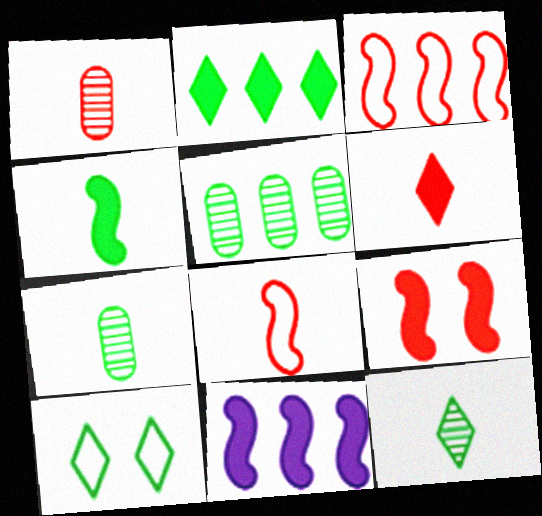[[1, 6, 8], 
[1, 10, 11], 
[2, 10, 12], 
[4, 5, 10], 
[4, 9, 11]]